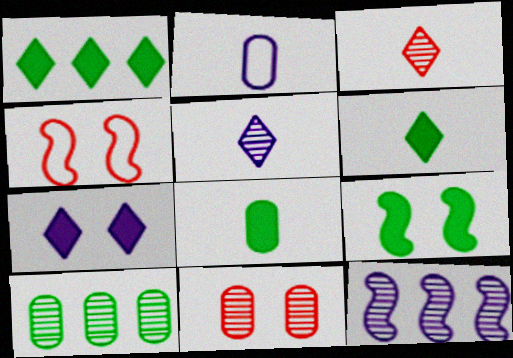[[1, 8, 9], 
[2, 7, 12]]